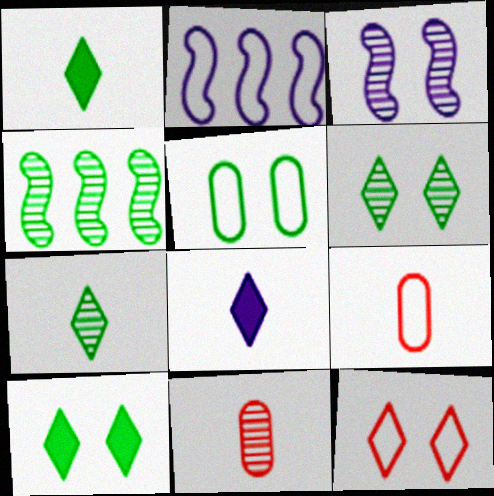[[1, 4, 5], 
[2, 10, 11]]